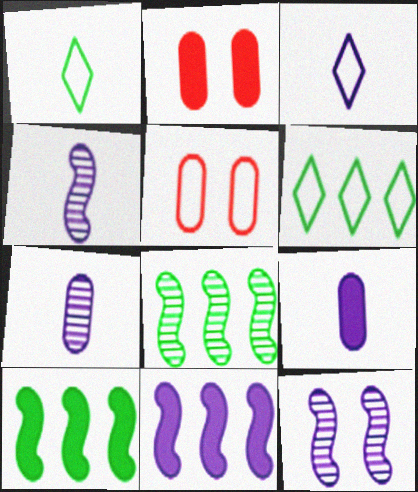[[2, 3, 8], 
[2, 4, 6], 
[3, 4, 9]]